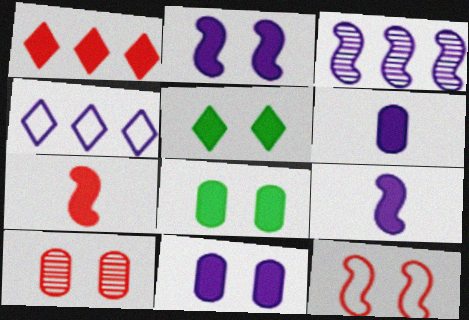[[1, 8, 9]]